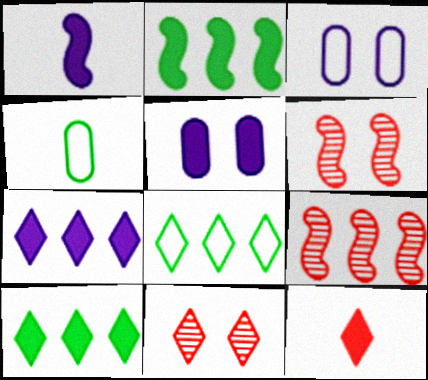[[1, 5, 7], 
[2, 5, 12], 
[4, 6, 7]]